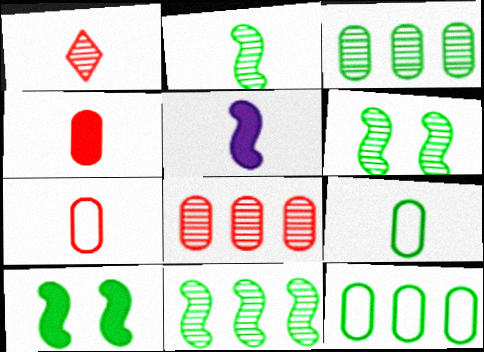[[1, 5, 9], 
[2, 6, 11]]